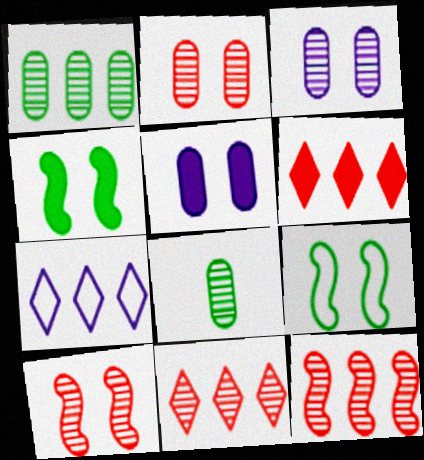[]